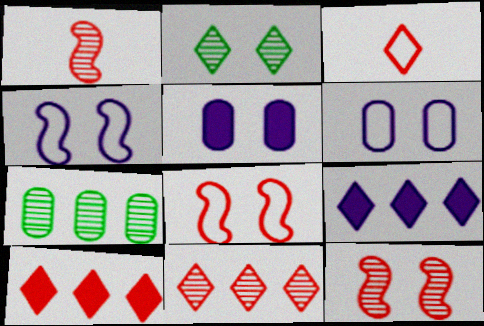[[2, 3, 9], 
[2, 5, 8]]